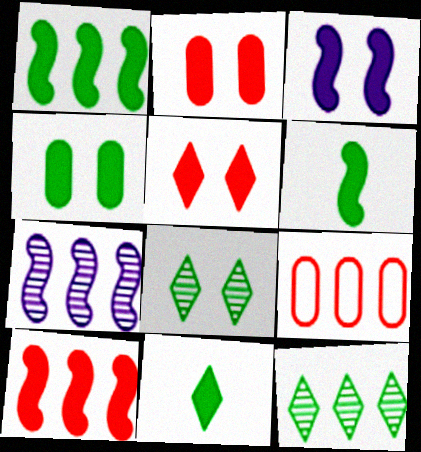[[1, 4, 11], 
[3, 4, 5], 
[3, 6, 10]]